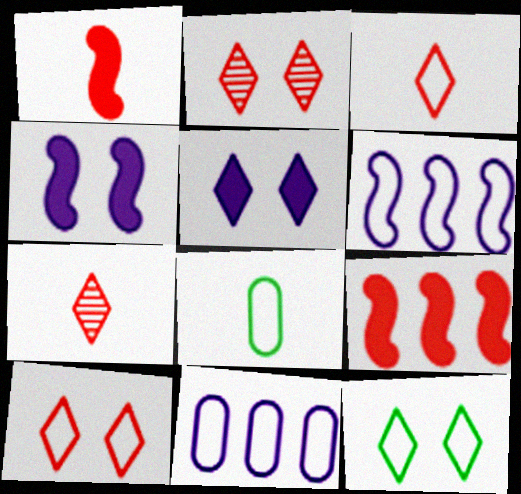[[2, 5, 12], 
[6, 8, 10]]